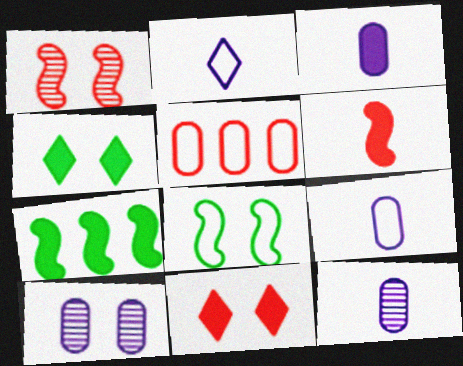[[2, 5, 8], 
[3, 7, 11], 
[3, 9, 12], 
[8, 10, 11]]